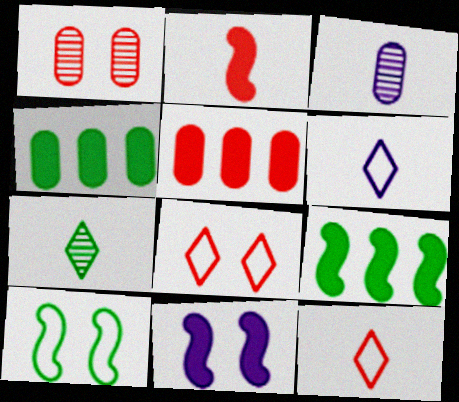[[1, 6, 9], 
[2, 9, 11], 
[3, 8, 9], 
[4, 7, 10]]